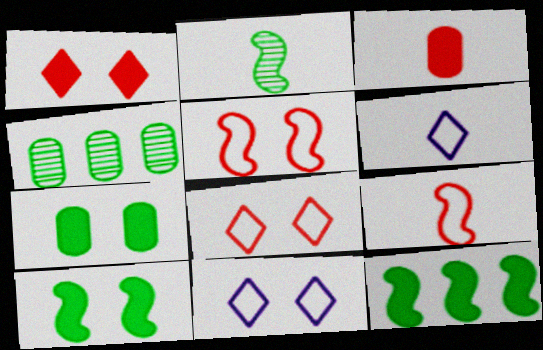[[2, 3, 6]]